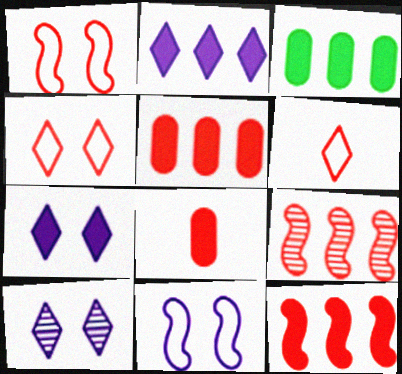[[2, 3, 12], 
[4, 8, 9]]